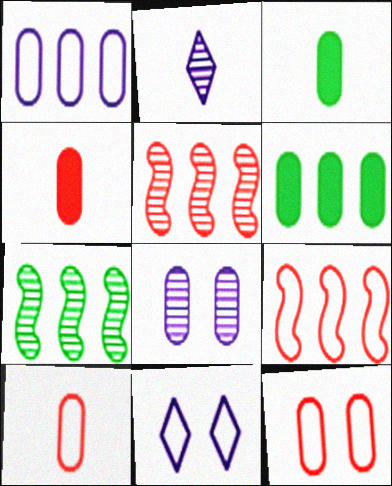[[3, 5, 11], 
[4, 7, 11], 
[6, 8, 10]]